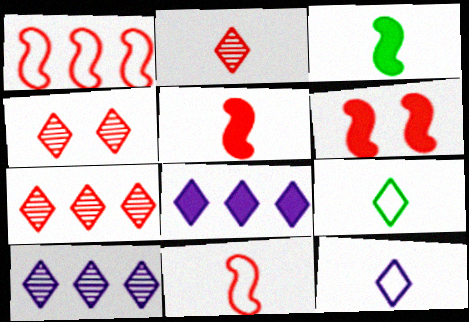[[2, 4, 7], 
[4, 8, 9]]